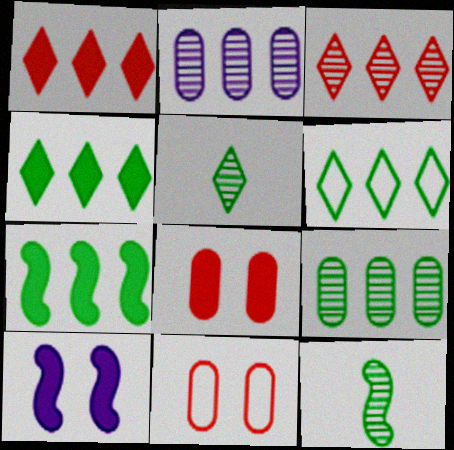[[6, 7, 9]]